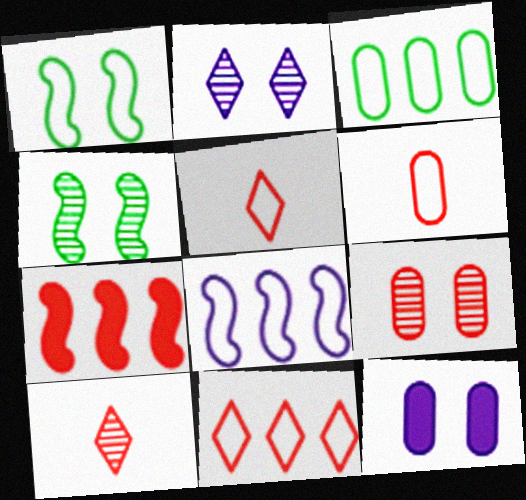[[2, 4, 9], 
[3, 8, 11], 
[5, 7, 9]]